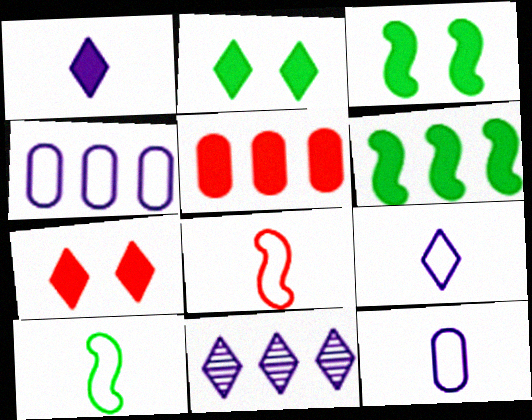[[1, 3, 5]]